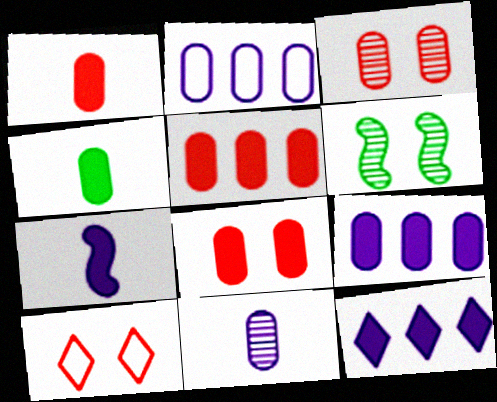[[1, 5, 8], 
[2, 3, 4], 
[4, 8, 9]]